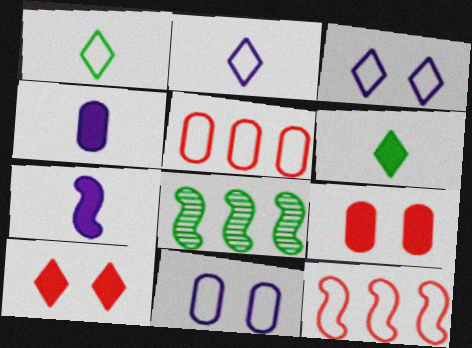[[1, 11, 12], 
[2, 8, 9]]